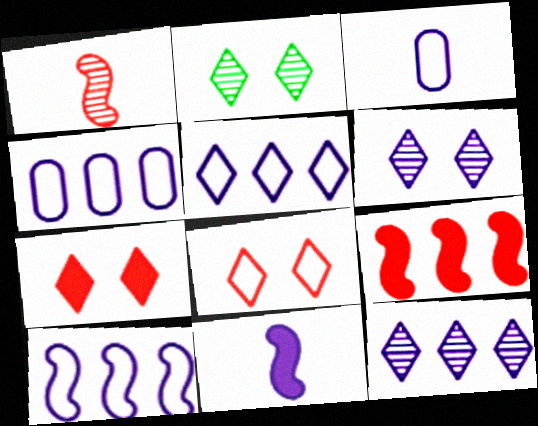[[2, 3, 9], 
[4, 5, 10], 
[4, 6, 11]]